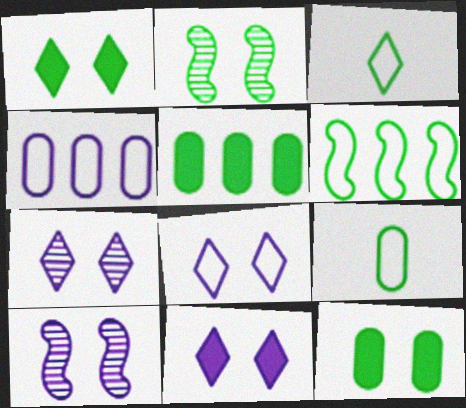[[2, 3, 5], 
[7, 8, 11]]